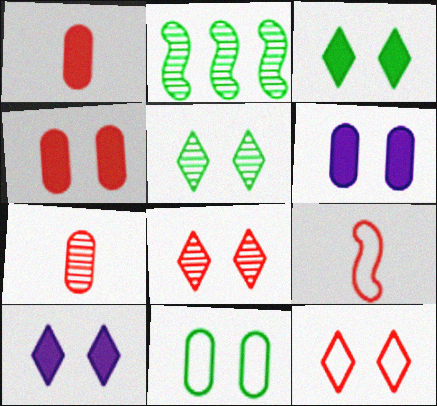[[5, 10, 12]]